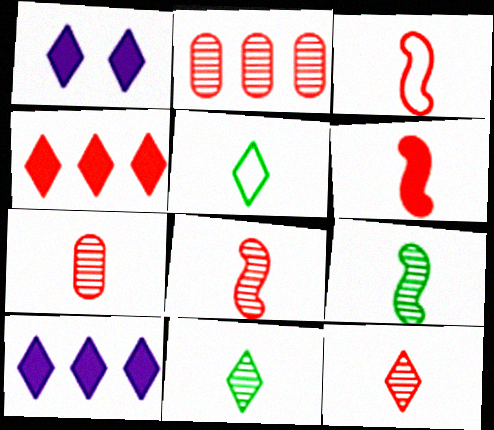[[3, 6, 8], 
[7, 8, 12]]